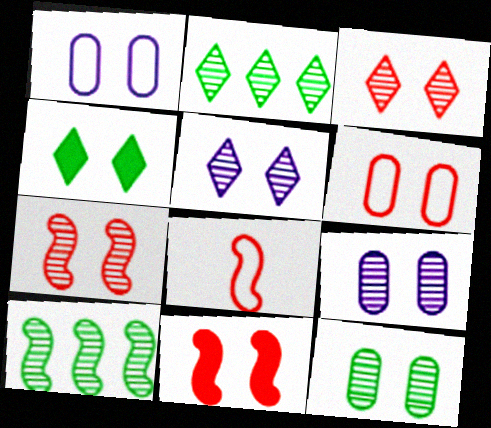[[1, 4, 7], 
[3, 6, 11], 
[5, 7, 12]]